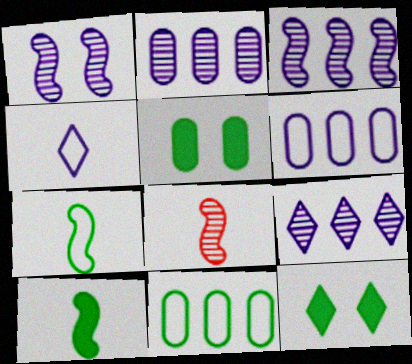[[2, 3, 9], 
[6, 8, 12]]